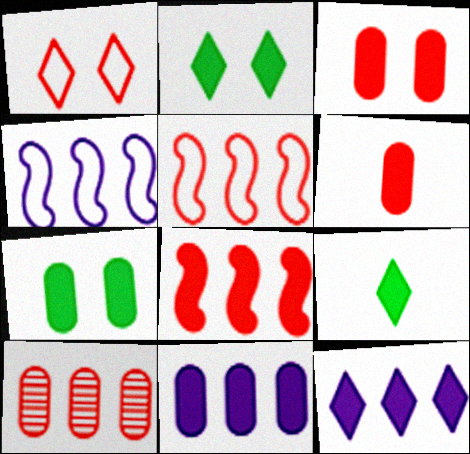[[6, 7, 11]]